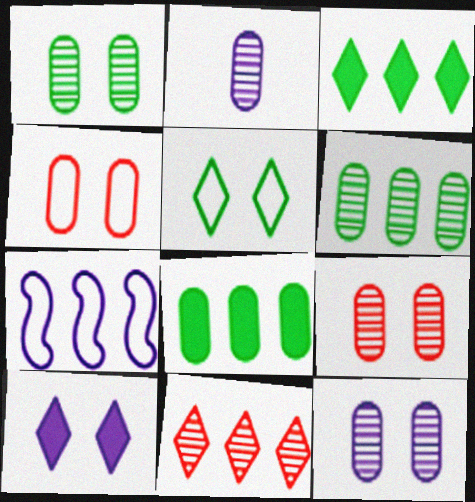[[1, 9, 12], 
[2, 4, 8], 
[2, 6, 9], 
[2, 7, 10], 
[7, 8, 11]]